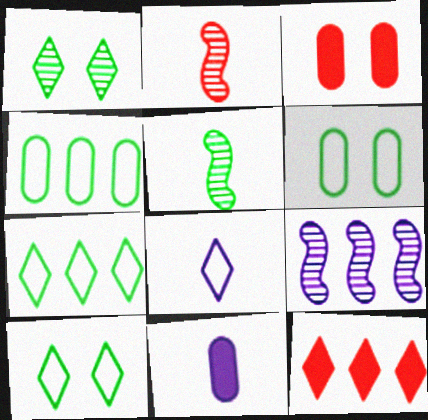[[1, 8, 12], 
[4, 9, 12]]